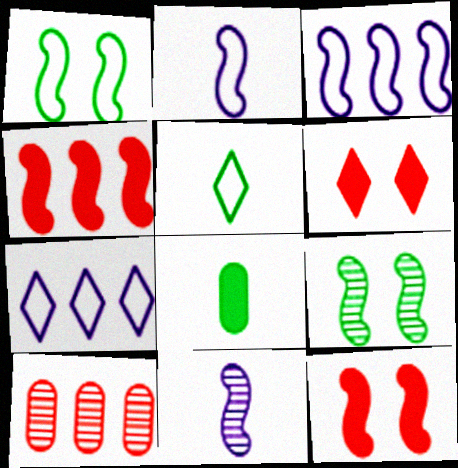[[1, 4, 11], 
[2, 4, 9]]